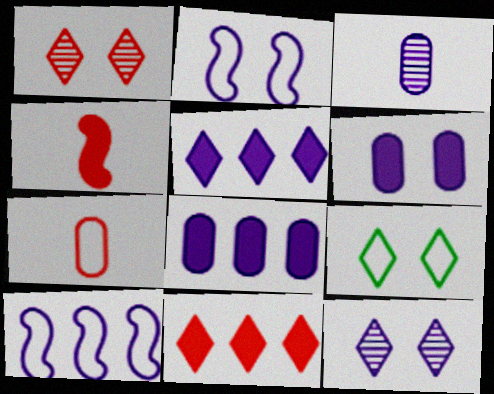[[2, 3, 5], 
[2, 6, 12], 
[7, 9, 10]]